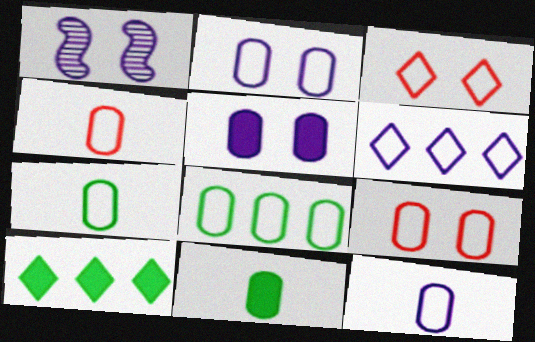[[1, 4, 10], 
[2, 4, 8], 
[4, 7, 12], 
[8, 9, 12]]